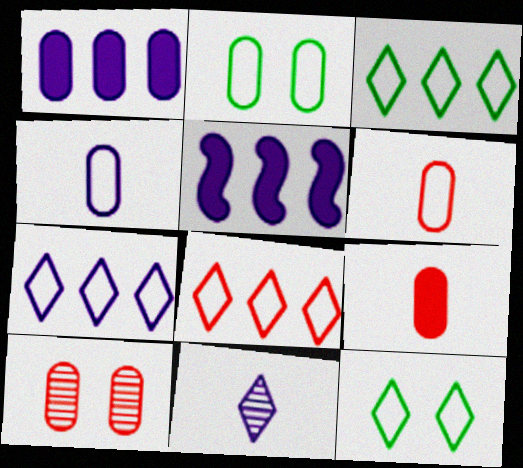[[3, 7, 8]]